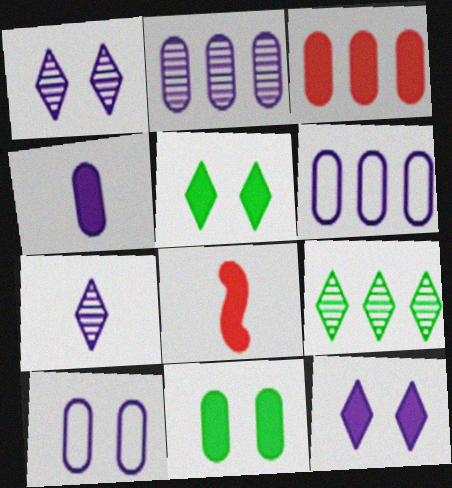[[2, 4, 10], 
[3, 4, 11], 
[8, 9, 10]]